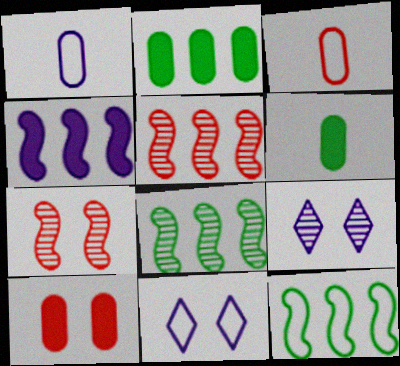[[1, 4, 9], 
[3, 11, 12], 
[4, 5, 12], 
[5, 6, 11]]